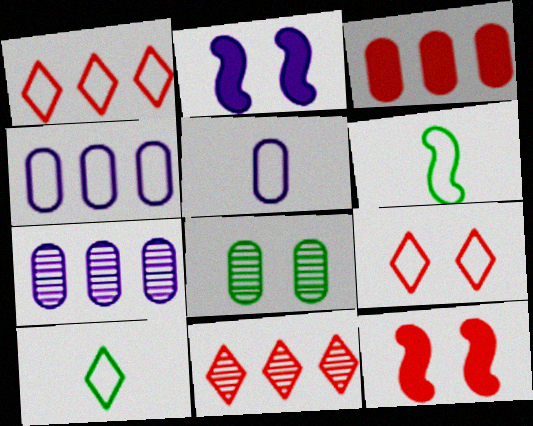[[2, 8, 9], 
[3, 5, 8], 
[4, 6, 9], 
[7, 10, 12]]